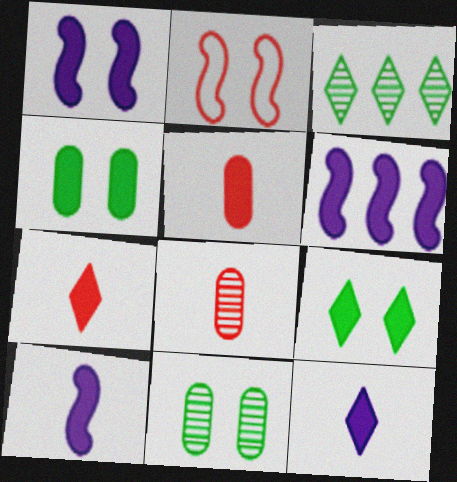[[1, 6, 10], 
[4, 6, 7], 
[5, 6, 9]]